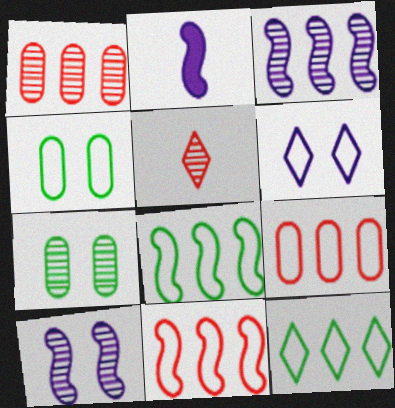[[3, 5, 7]]